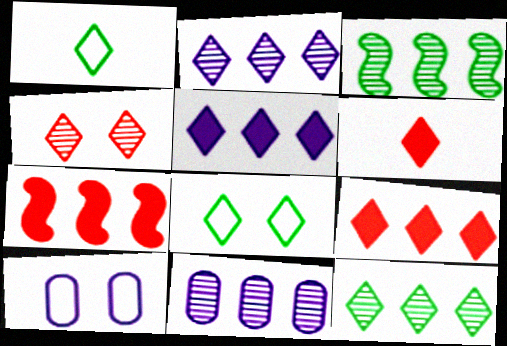[[1, 4, 5], 
[2, 6, 8], 
[3, 6, 10]]